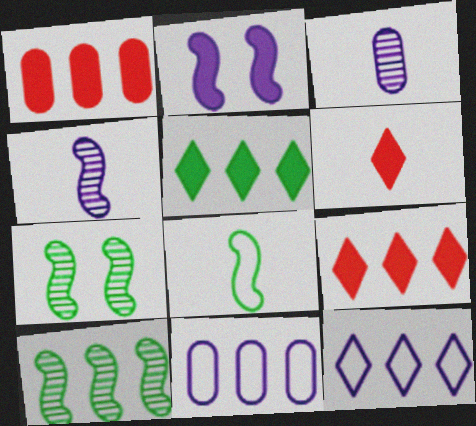[[1, 10, 12], 
[2, 3, 12], 
[3, 6, 8], 
[6, 7, 11], 
[9, 10, 11]]